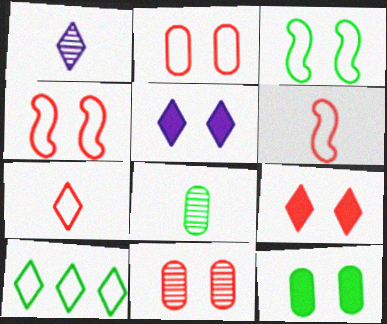[[1, 9, 10], 
[3, 5, 11], 
[4, 9, 11]]